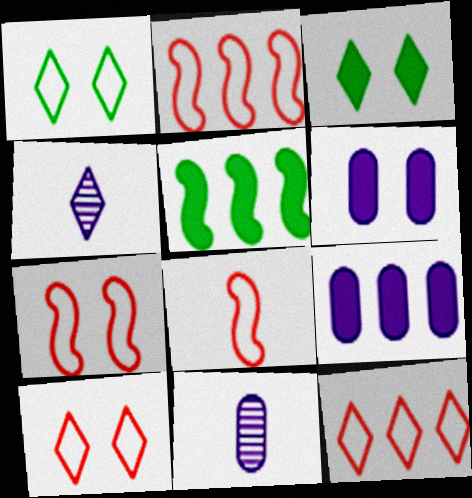[[2, 3, 11], 
[2, 7, 8], 
[3, 4, 12], 
[5, 10, 11]]